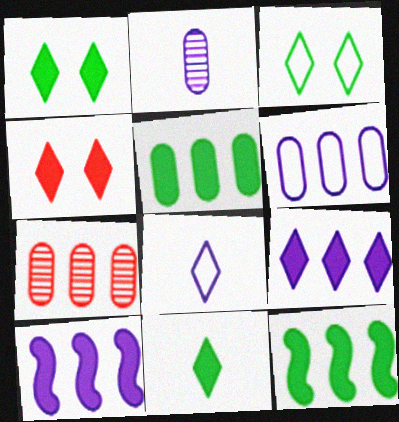[[4, 9, 11], 
[5, 6, 7]]